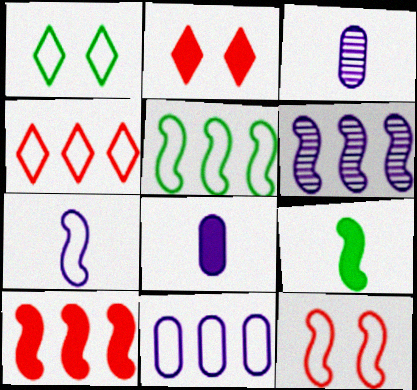[[1, 3, 10], 
[2, 3, 5], 
[4, 5, 11], 
[5, 6, 10], 
[5, 7, 12], 
[6, 9, 12]]